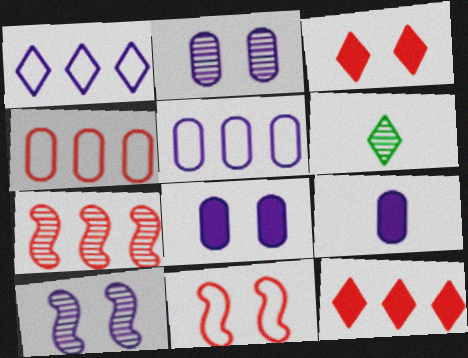[[1, 3, 6], 
[1, 9, 10], 
[2, 5, 9], 
[2, 6, 7], 
[4, 7, 12]]